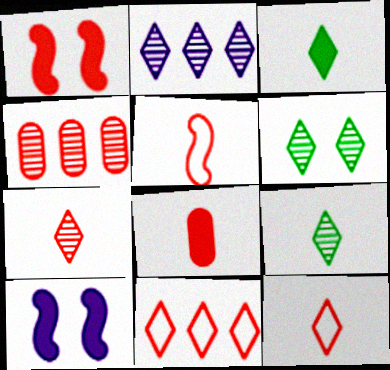[[1, 4, 12], 
[2, 6, 7], 
[5, 7, 8]]